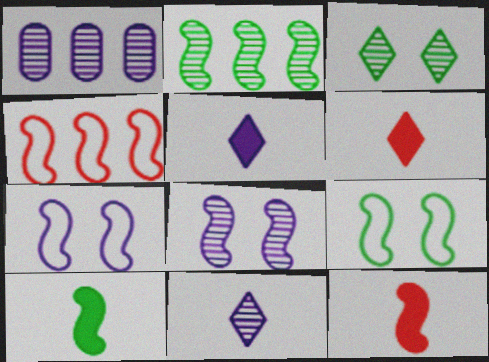[[1, 5, 7], 
[1, 6, 9], 
[1, 8, 11], 
[2, 7, 12], 
[2, 9, 10], 
[4, 8, 10]]